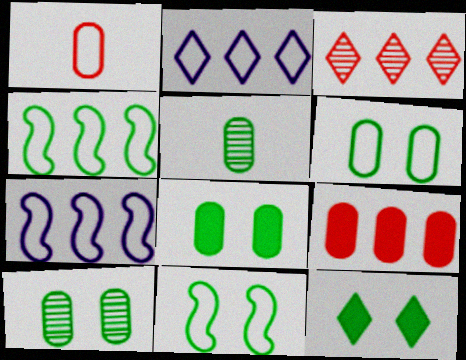[[1, 2, 11], 
[4, 5, 12], 
[6, 8, 10], 
[10, 11, 12]]